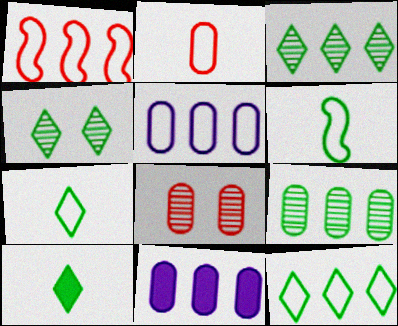[[1, 3, 11], 
[1, 5, 12], 
[4, 10, 12]]